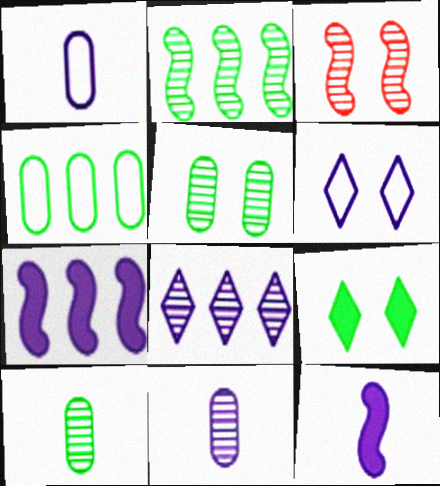[[3, 8, 10], 
[6, 7, 11]]